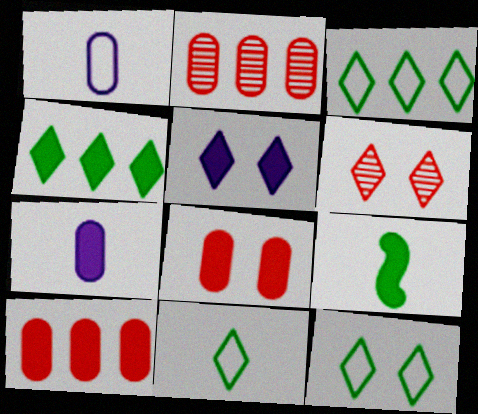[[3, 11, 12], 
[5, 6, 12], 
[5, 9, 10]]